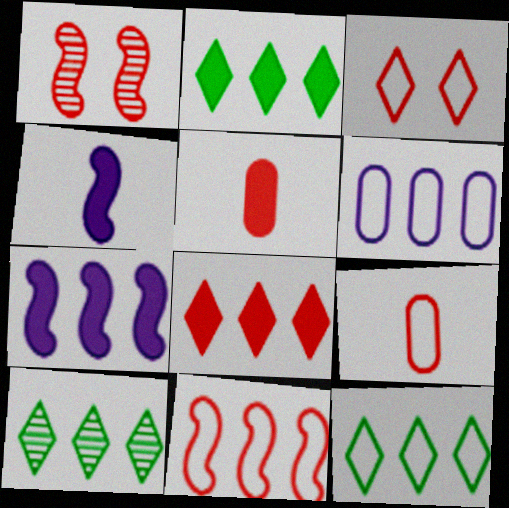[[1, 8, 9], 
[2, 10, 12], 
[3, 9, 11], 
[6, 11, 12]]